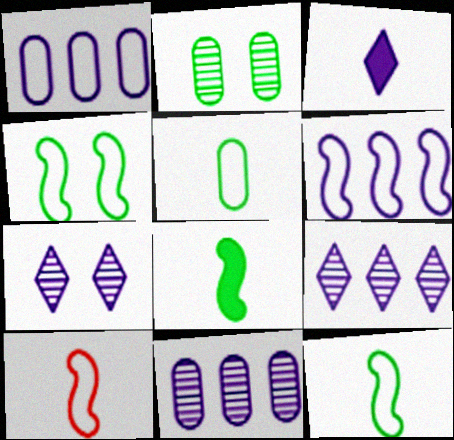[[4, 6, 10]]